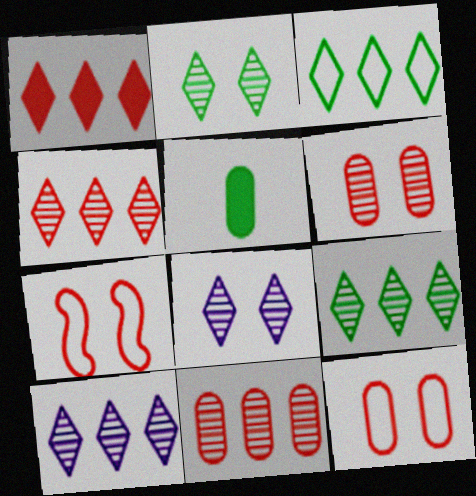[[1, 3, 10], 
[4, 9, 10], 
[5, 7, 10]]